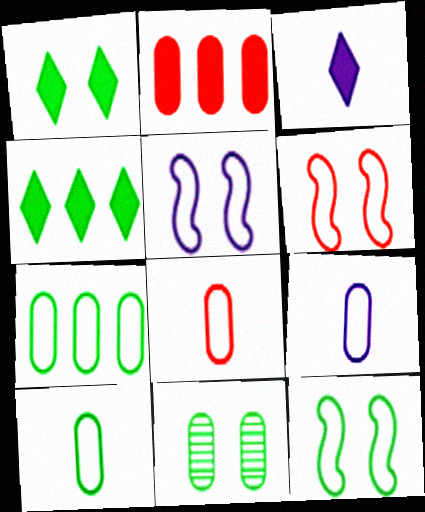[[1, 11, 12], 
[2, 9, 11], 
[5, 6, 12], 
[8, 9, 10]]